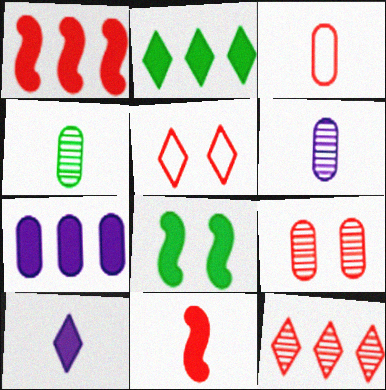[[1, 2, 7]]